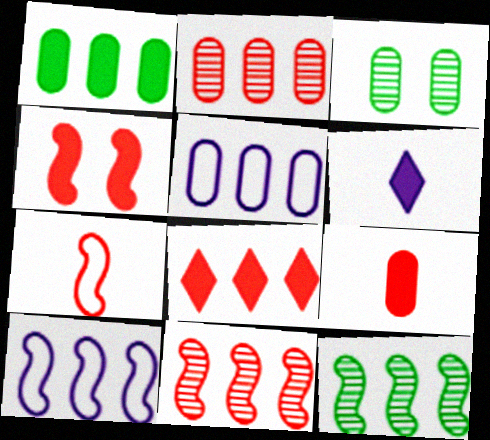[[1, 2, 5], 
[1, 4, 6], 
[3, 5, 9], 
[4, 7, 11], 
[4, 8, 9], 
[5, 8, 12]]